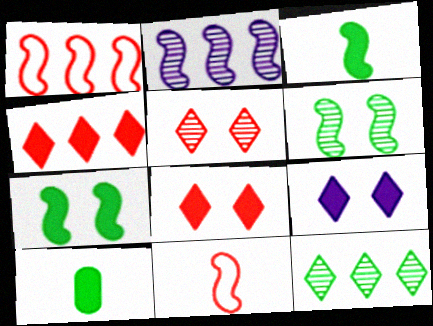[[2, 7, 11]]